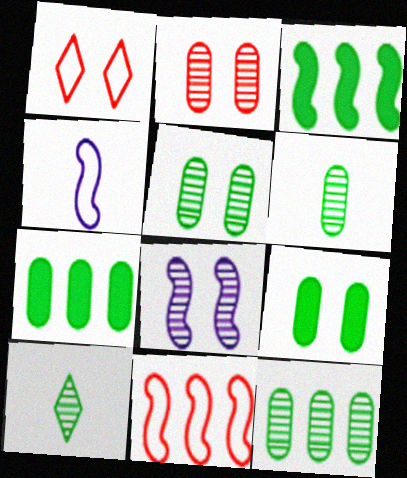[[1, 8, 9], 
[5, 6, 12]]